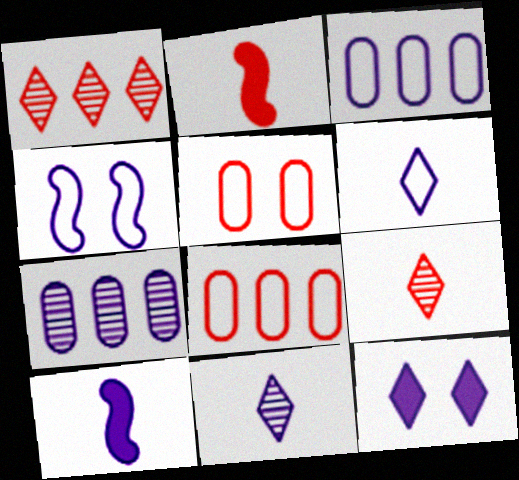[[1, 2, 5], 
[3, 4, 6]]